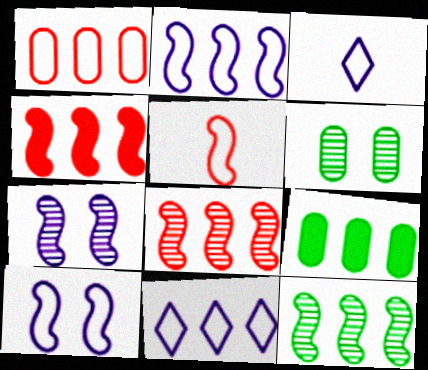[[2, 4, 12], 
[3, 4, 6], 
[8, 9, 11]]